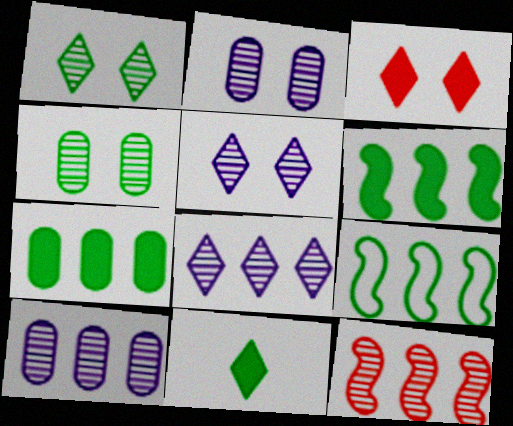[[4, 9, 11]]